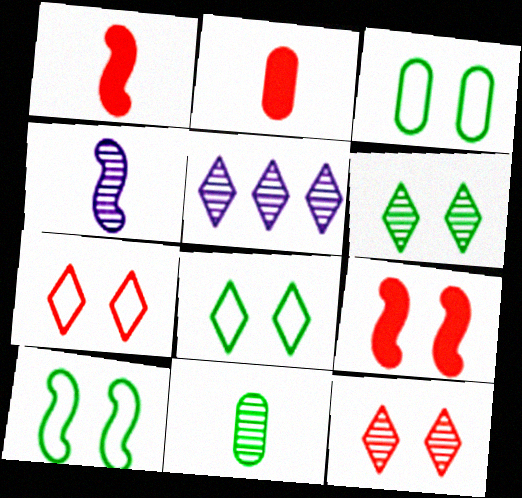[[1, 3, 5], 
[2, 5, 10], 
[3, 8, 10]]